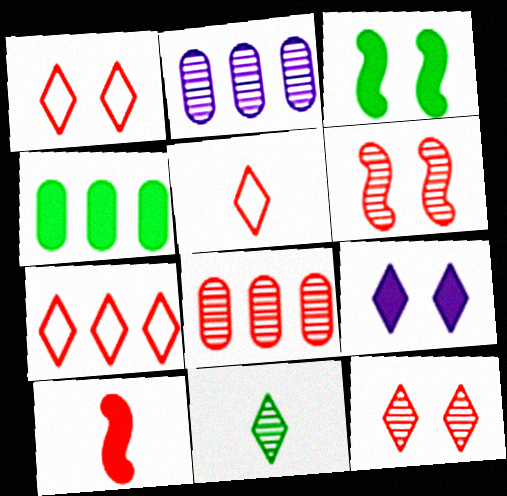[[1, 5, 7], 
[1, 8, 10], 
[2, 3, 5], 
[2, 6, 11], 
[4, 9, 10], 
[7, 9, 11]]